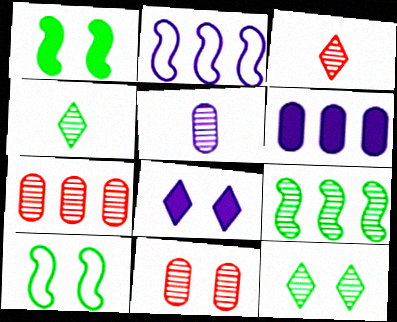[[2, 5, 8], 
[3, 6, 10], 
[8, 10, 11]]